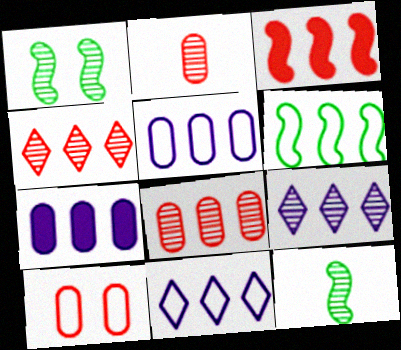[[1, 2, 9], 
[4, 6, 7]]